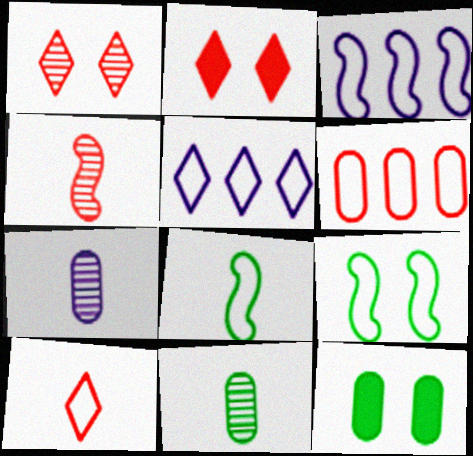[[2, 3, 11], 
[2, 4, 6], 
[4, 5, 12], 
[6, 7, 12]]